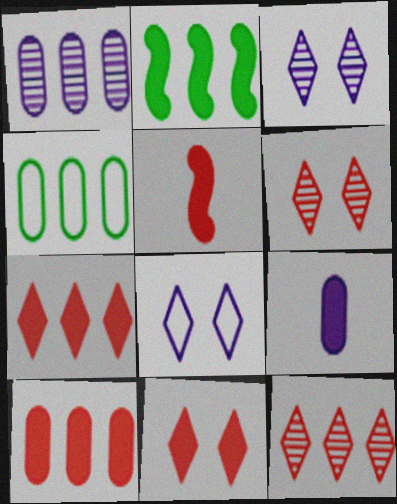[[1, 4, 10], 
[2, 9, 11], 
[3, 4, 5], 
[5, 10, 11]]